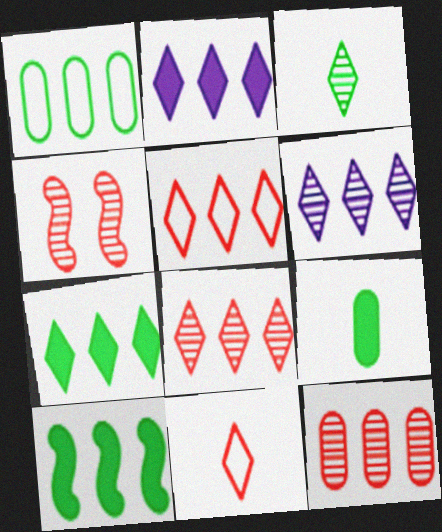[[5, 6, 7]]